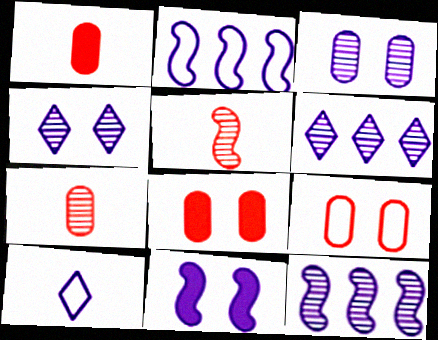[]